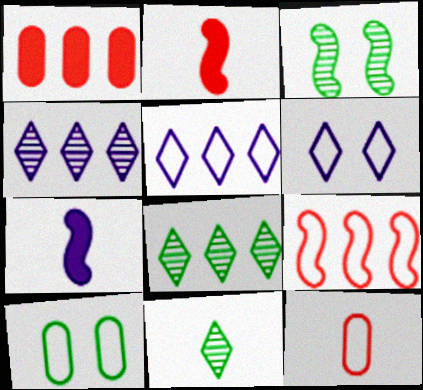[[2, 4, 10], 
[3, 7, 9], 
[7, 11, 12]]